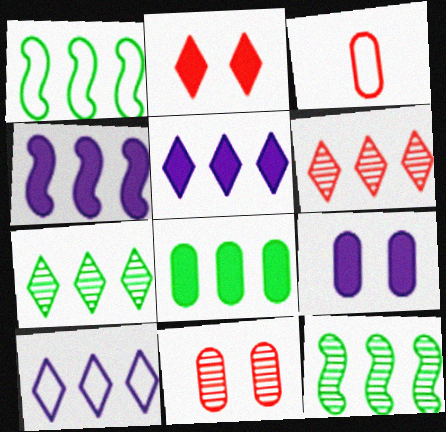[[1, 7, 8]]